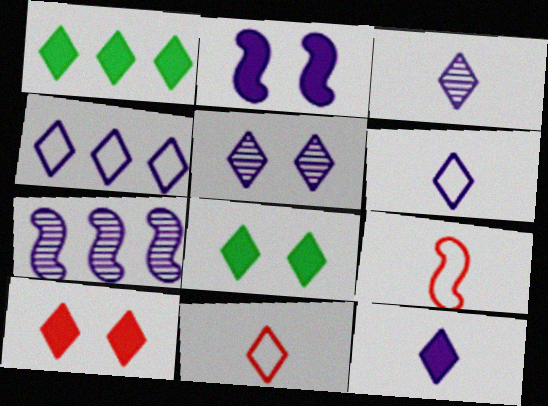[[1, 5, 11], 
[1, 10, 12], 
[3, 6, 12], 
[4, 5, 12]]